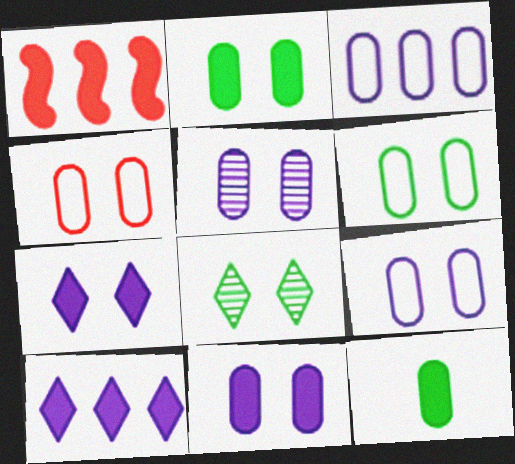[[1, 7, 12], 
[2, 4, 5], 
[4, 6, 9], 
[5, 9, 11]]